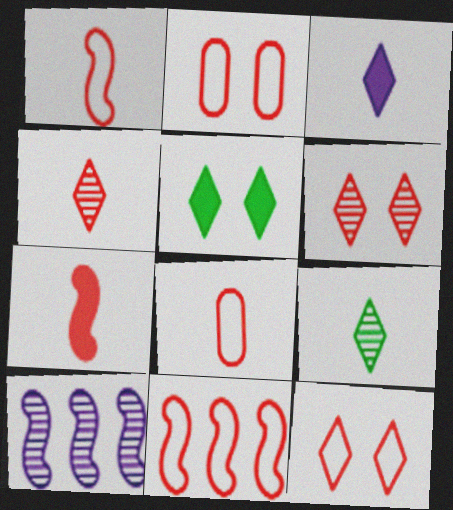[[4, 7, 8], 
[5, 8, 10], 
[8, 11, 12]]